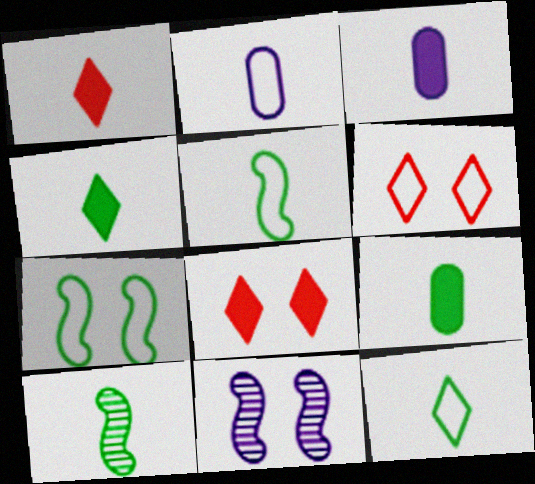[[1, 2, 10], 
[9, 10, 12]]